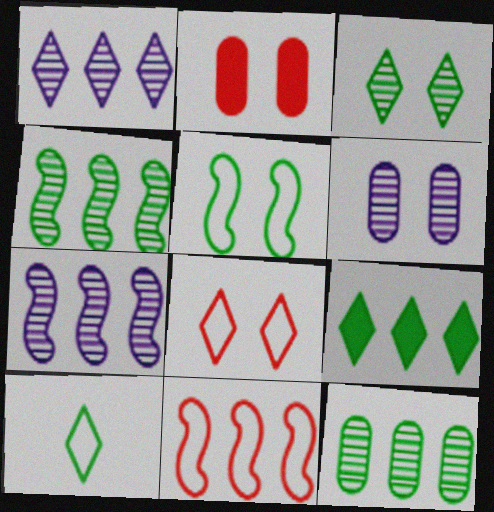[[2, 7, 10], 
[3, 9, 10]]